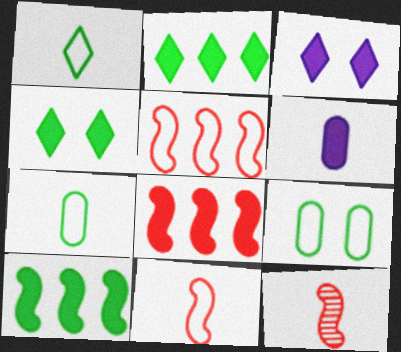[[1, 6, 12], 
[4, 6, 8]]